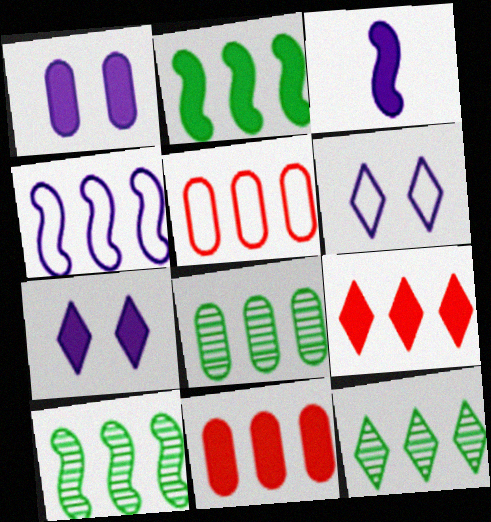[[4, 8, 9], 
[4, 11, 12], 
[8, 10, 12]]